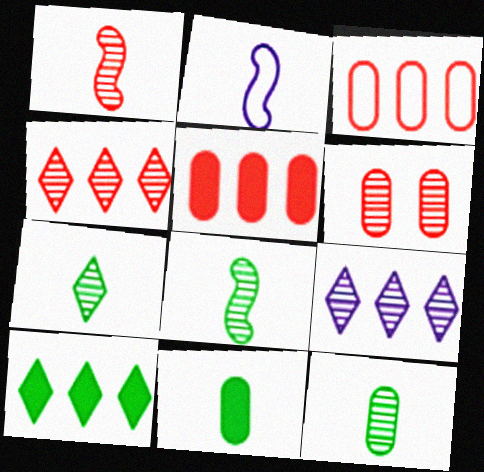[[1, 4, 6], 
[2, 6, 10], 
[6, 8, 9], 
[7, 8, 12]]